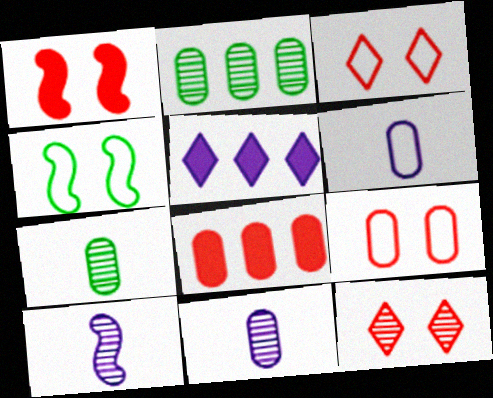[[1, 9, 12], 
[2, 10, 12]]